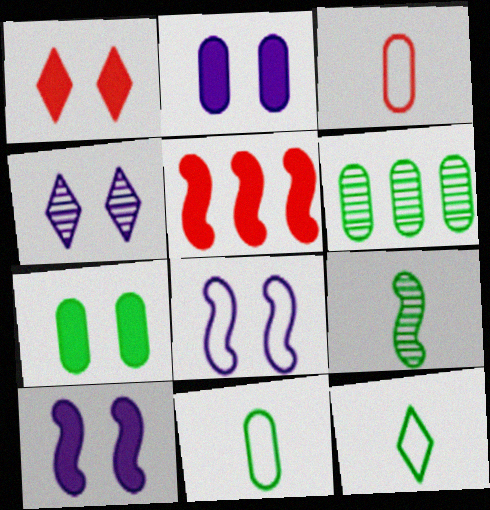[[1, 7, 10], 
[2, 3, 6], 
[2, 4, 8], 
[4, 5, 11], 
[5, 8, 9], 
[6, 7, 11]]